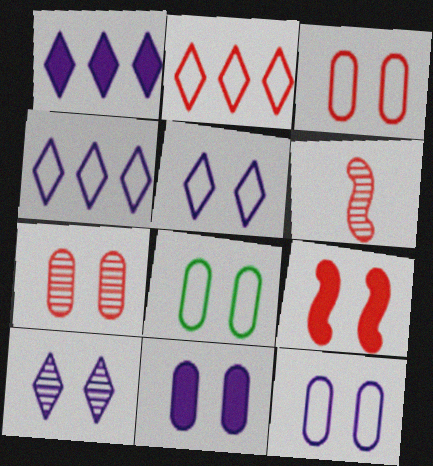[[1, 6, 8], 
[3, 8, 12], 
[7, 8, 11], 
[8, 9, 10]]